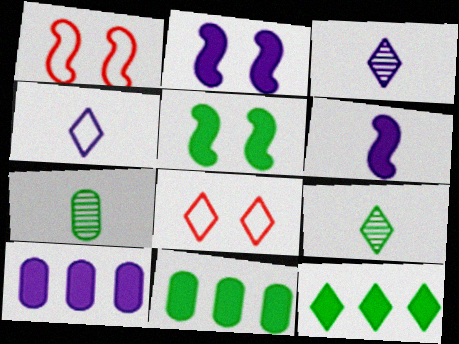[[1, 3, 11], 
[1, 9, 10], 
[3, 8, 12]]